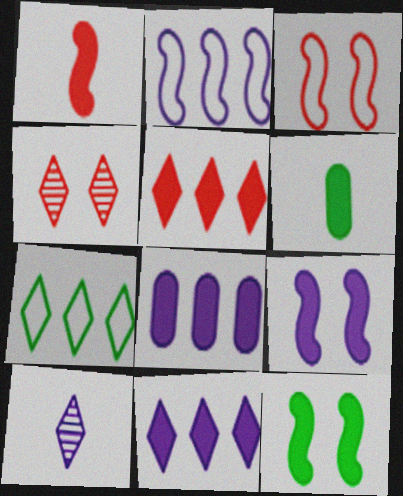[[2, 4, 6], 
[5, 6, 9]]